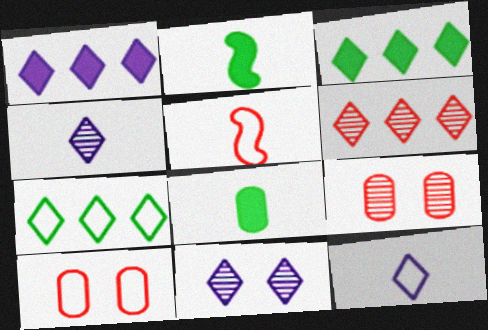[[1, 6, 7], 
[1, 11, 12], 
[4, 5, 8]]